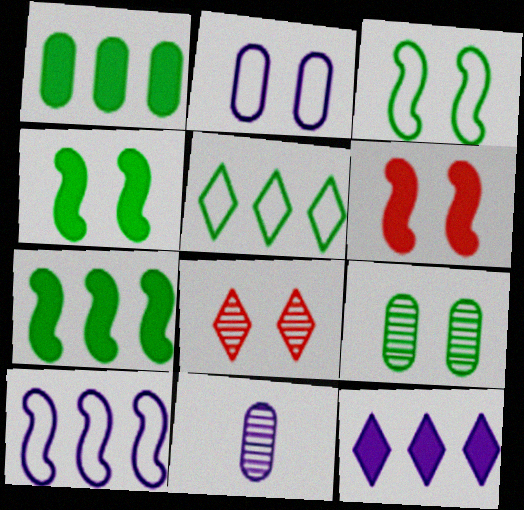[[2, 4, 8], 
[5, 6, 11]]